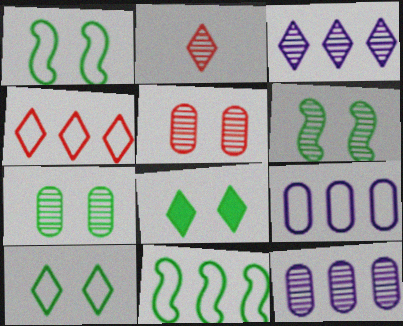[[1, 7, 8], 
[2, 6, 12], 
[4, 9, 11]]